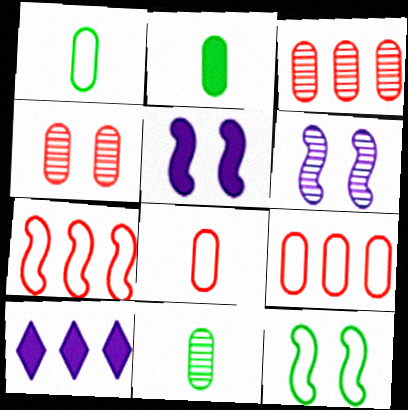[[1, 2, 11]]